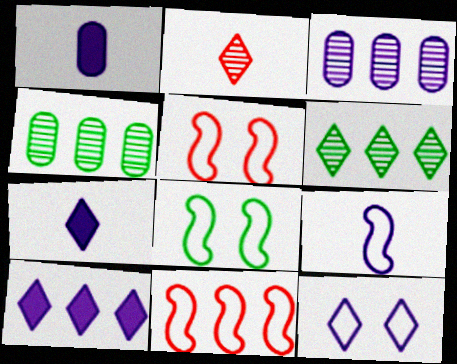[[1, 5, 6], 
[4, 5, 7], 
[4, 10, 11], 
[8, 9, 11]]